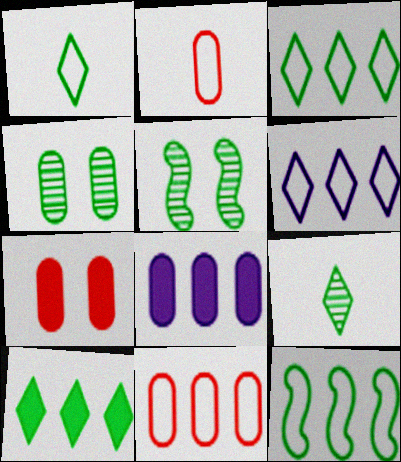[[2, 4, 8], 
[6, 11, 12]]